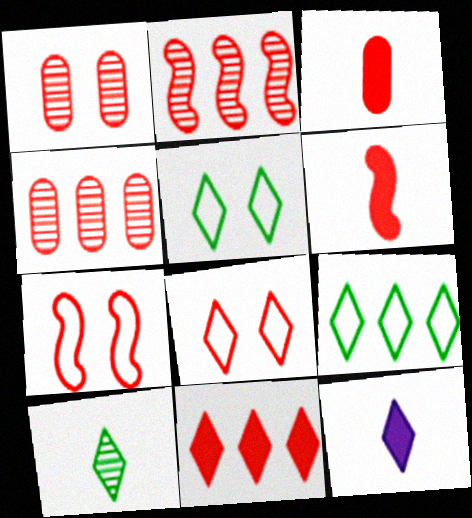[[2, 3, 8], 
[2, 6, 7], 
[4, 6, 8]]